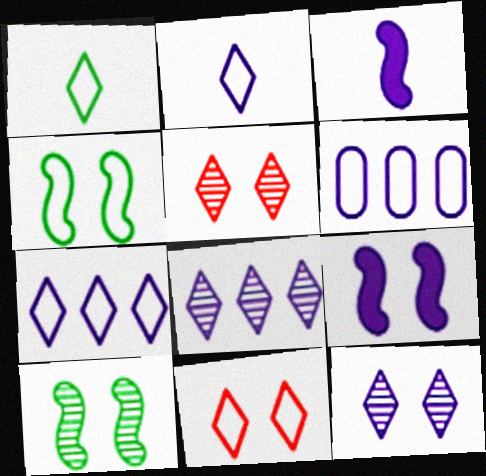[[1, 7, 11], 
[3, 6, 12]]